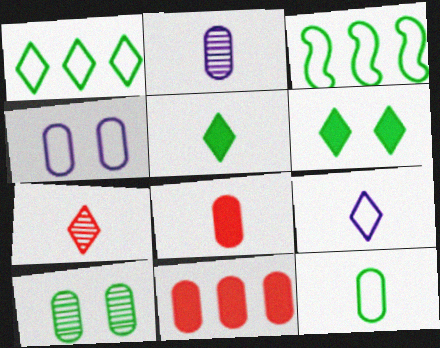[[2, 8, 12], 
[3, 5, 10], 
[5, 7, 9]]